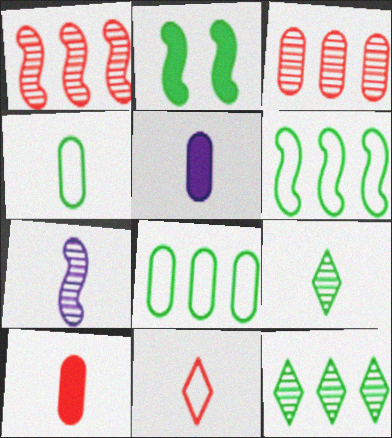[[2, 4, 12], 
[2, 8, 9]]